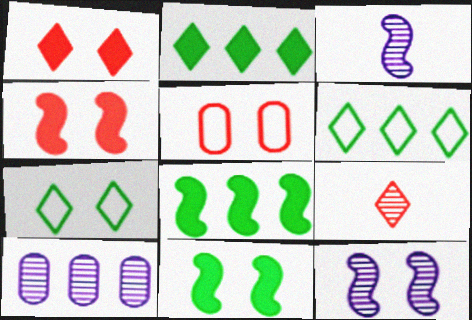[[2, 3, 5]]